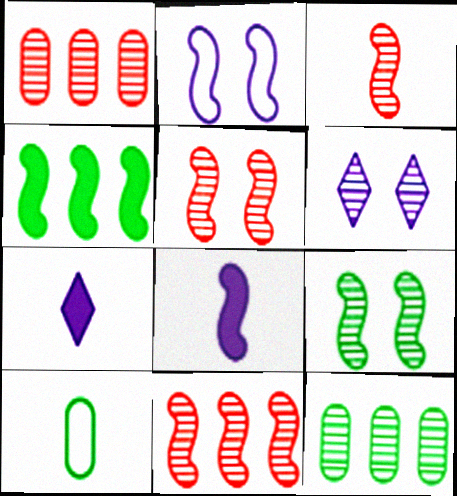[[2, 3, 4], 
[3, 5, 11], 
[3, 6, 12], 
[3, 7, 10]]